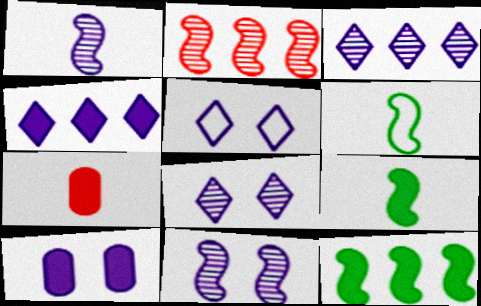[[5, 10, 11]]